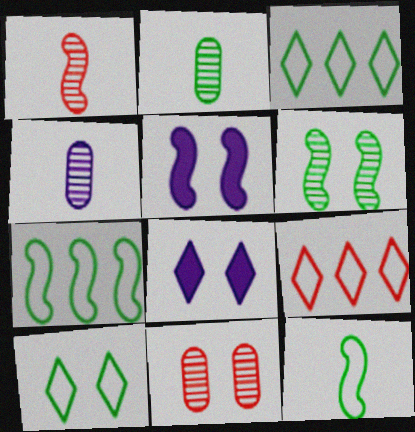[[1, 5, 7], 
[2, 5, 9], 
[5, 10, 11]]